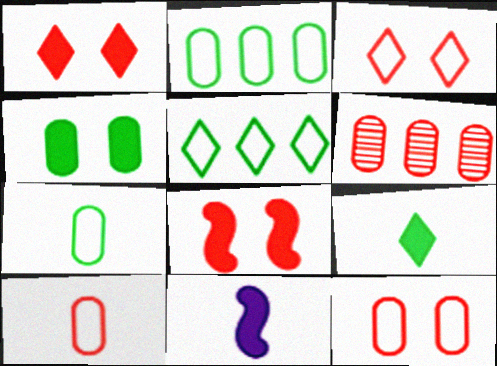[]